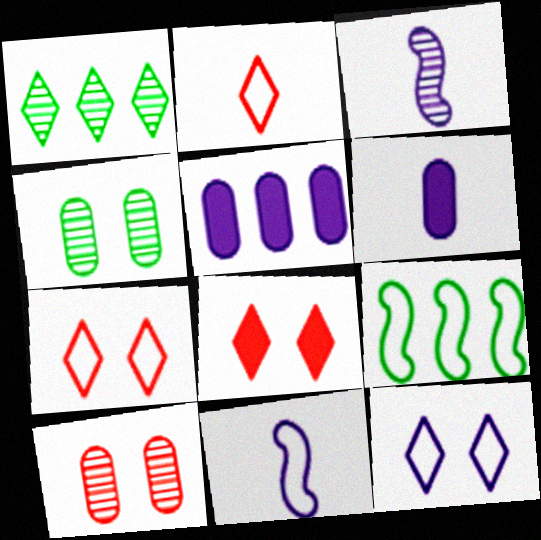[[1, 3, 10], 
[3, 5, 12]]